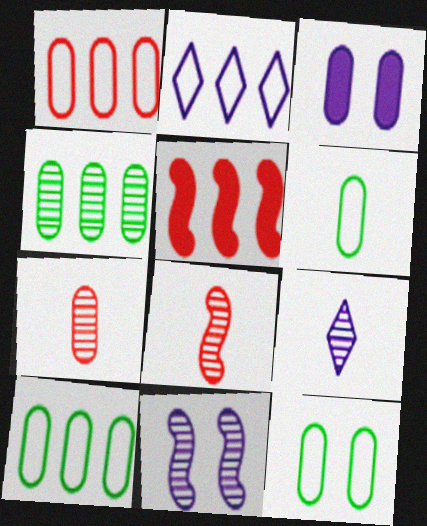[[2, 4, 5], 
[3, 7, 10], 
[5, 9, 12], 
[6, 10, 12]]